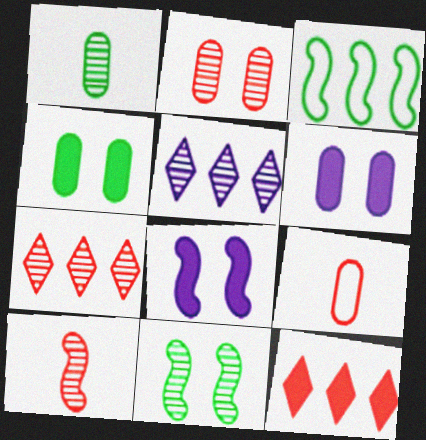[[2, 7, 10], 
[3, 8, 10]]